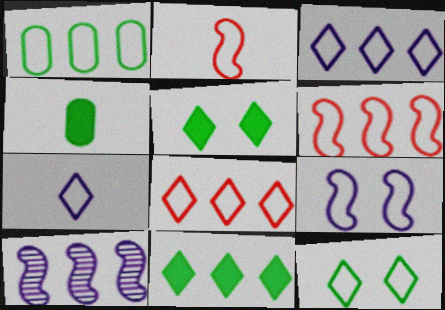[[1, 3, 6], 
[7, 8, 12]]